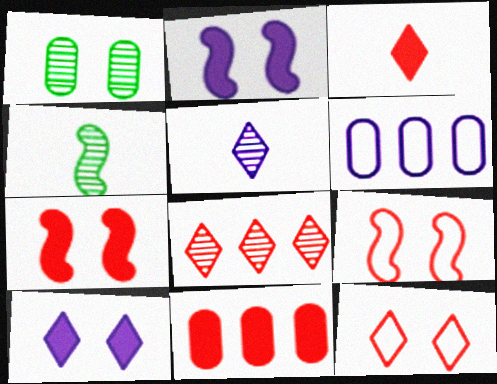[[1, 2, 12], 
[1, 9, 10], 
[2, 5, 6], 
[3, 7, 11], 
[3, 8, 12]]